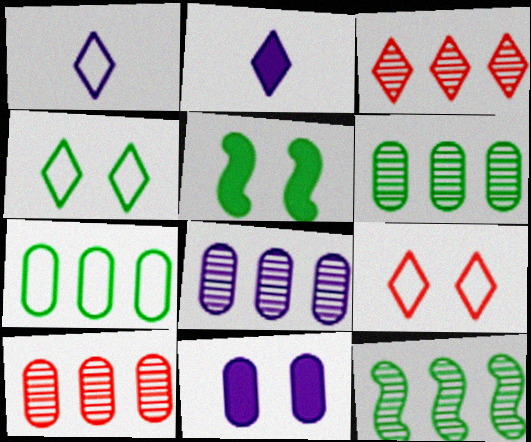[[1, 5, 10], 
[2, 3, 4], 
[3, 8, 12], 
[6, 8, 10]]